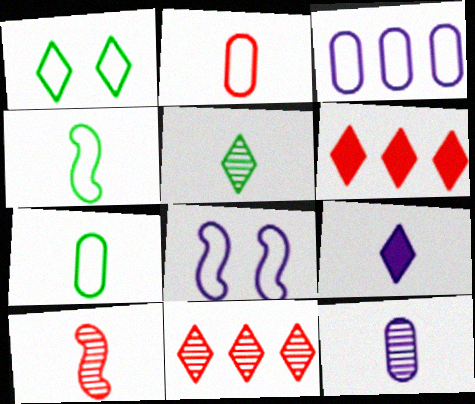[[1, 9, 11], 
[5, 10, 12], 
[7, 9, 10]]